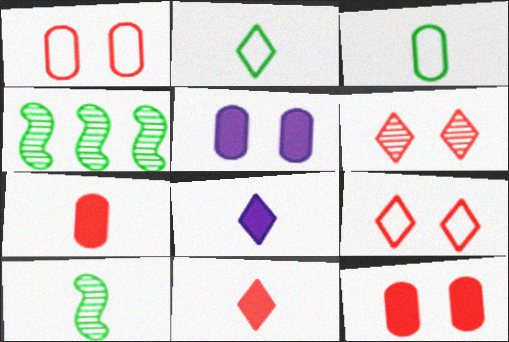[[1, 4, 8]]